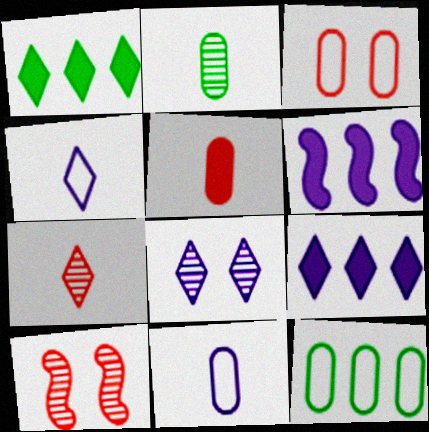[[1, 10, 11], 
[2, 5, 11], 
[3, 11, 12], 
[4, 8, 9], 
[6, 8, 11]]